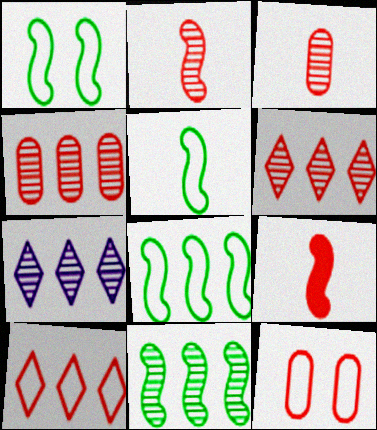[[1, 5, 8], 
[4, 7, 11], 
[6, 9, 12]]